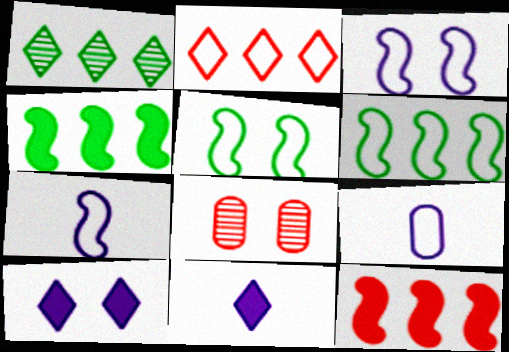[[2, 5, 9], 
[5, 8, 10], 
[6, 8, 11]]